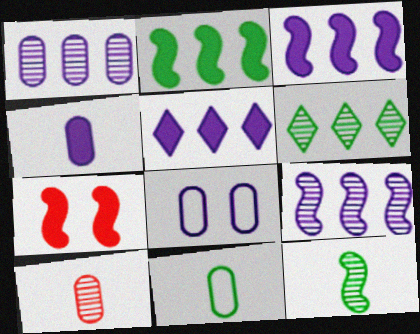[[1, 4, 8], 
[4, 10, 11]]